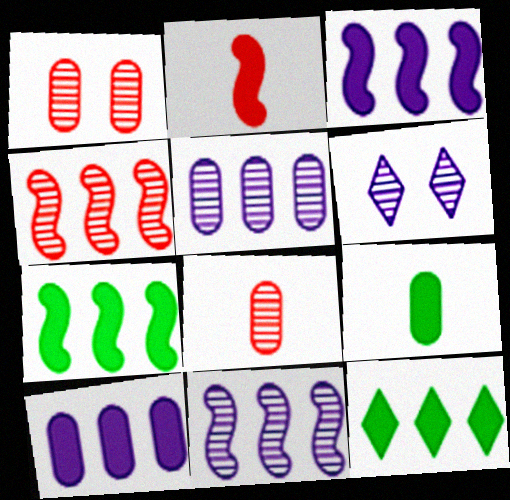[]